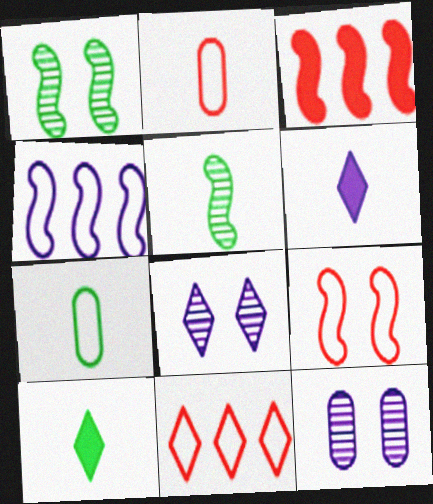[[2, 5, 6], 
[2, 9, 11], 
[3, 7, 8], 
[4, 6, 12], 
[5, 7, 10], 
[8, 10, 11]]